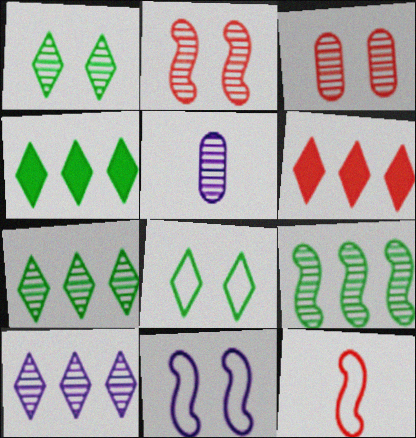[[2, 5, 7], 
[3, 6, 12]]